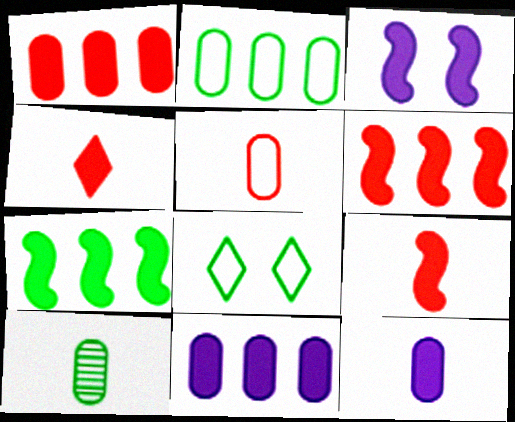[[3, 7, 9], 
[5, 10, 12], 
[7, 8, 10]]